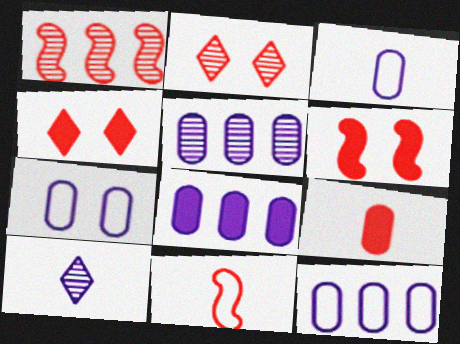[[1, 6, 11], 
[3, 7, 12], 
[5, 8, 12]]